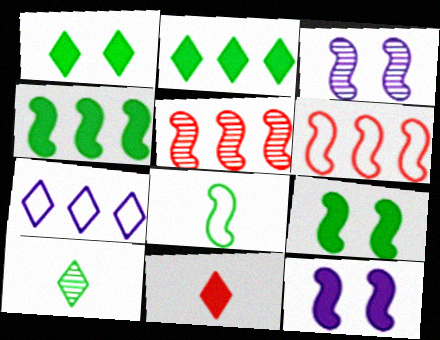[[5, 8, 12]]